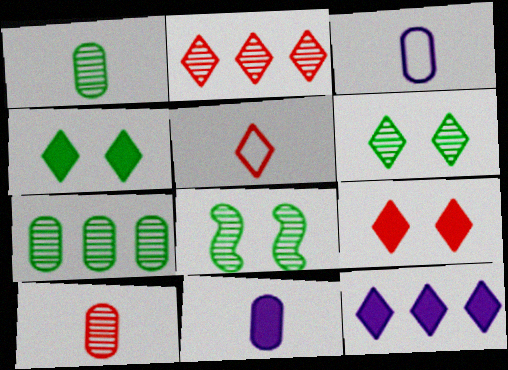[[2, 5, 9], 
[5, 6, 12]]